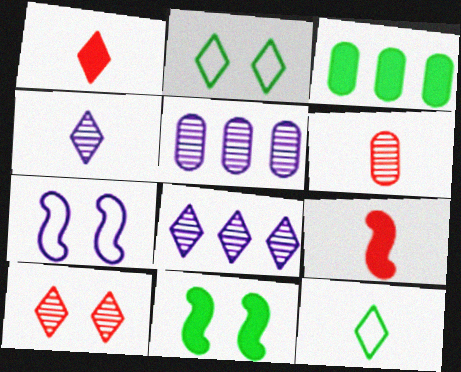[[1, 2, 8], 
[1, 4, 12], 
[2, 5, 9]]